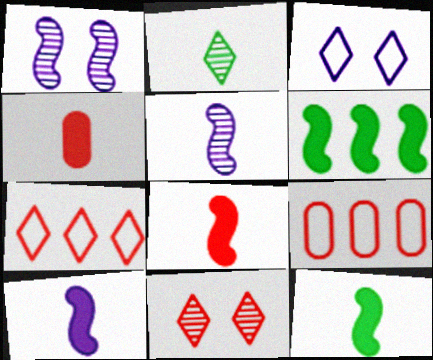[[8, 9, 11], 
[8, 10, 12]]